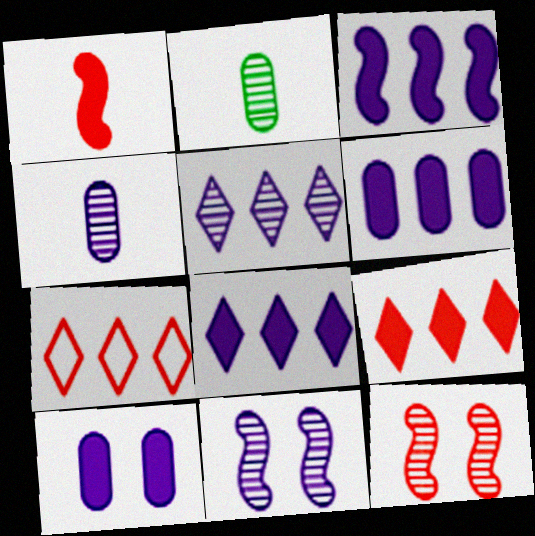[[2, 5, 12], 
[3, 6, 8], 
[4, 5, 11]]